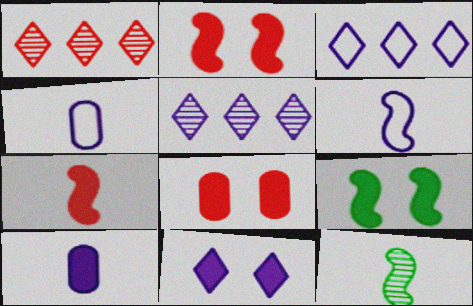[[1, 4, 9], 
[3, 8, 12], 
[6, 7, 12], 
[8, 9, 11]]